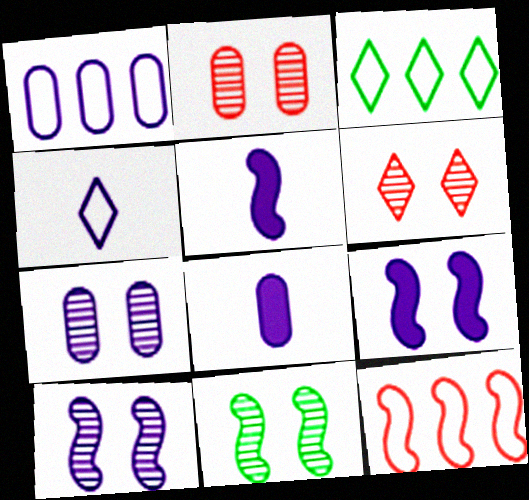[[1, 3, 12], 
[1, 7, 8], 
[2, 3, 5], 
[5, 11, 12], 
[6, 7, 11]]